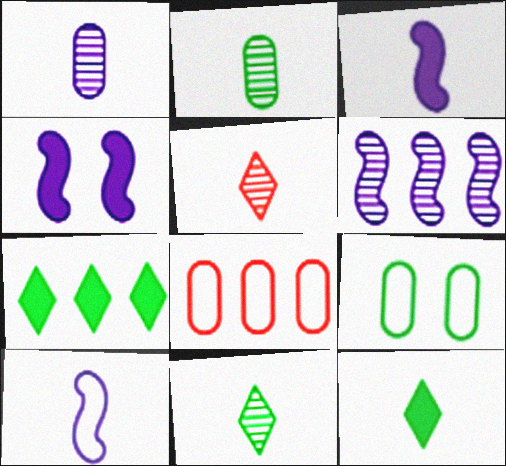[[4, 6, 10], 
[4, 8, 11], 
[6, 7, 8]]